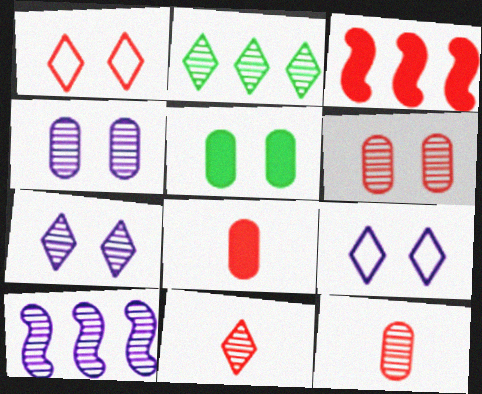[[1, 3, 12], 
[2, 7, 11]]